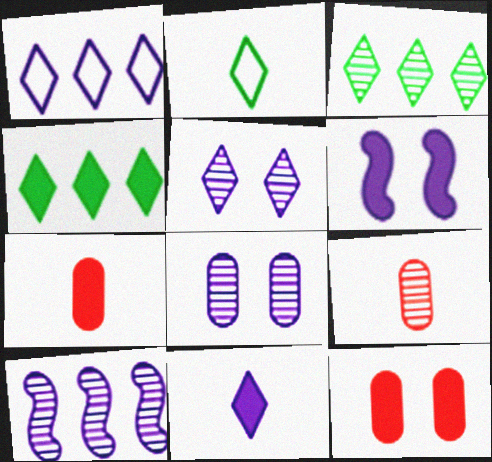[[1, 5, 11], 
[2, 10, 12], 
[4, 6, 7]]